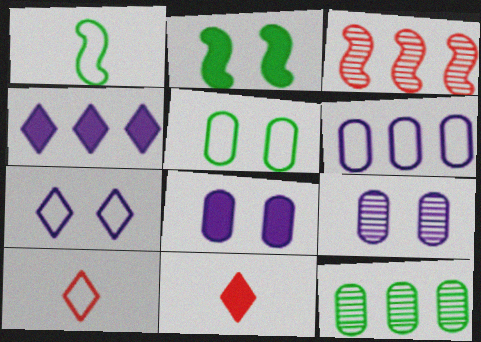[]